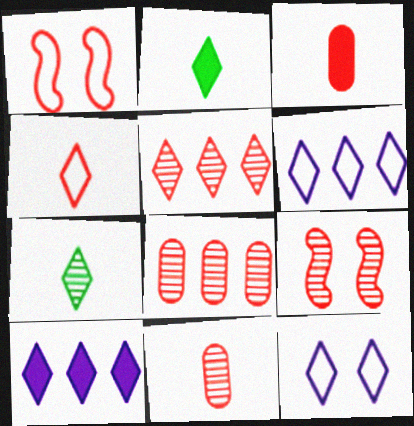[[1, 3, 5], 
[2, 5, 12], 
[5, 9, 11]]